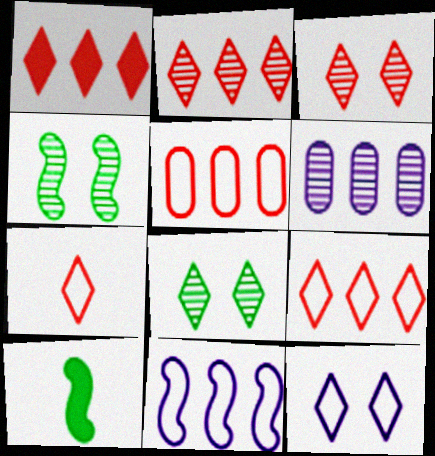[[1, 2, 9], 
[1, 3, 7]]